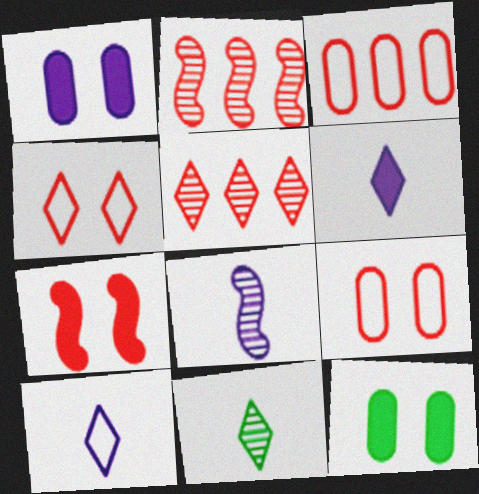[[2, 10, 12]]